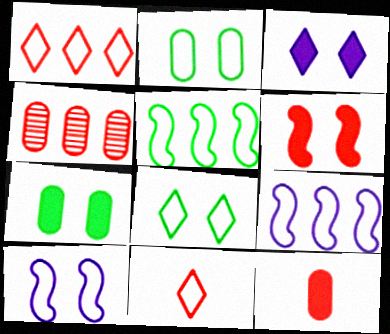[[2, 9, 11], 
[3, 6, 7], 
[4, 6, 11]]